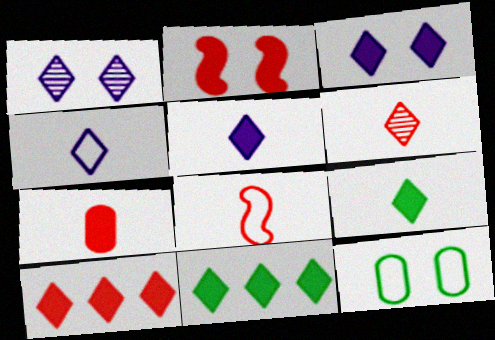[[1, 2, 12], 
[2, 7, 10], 
[3, 9, 10], 
[4, 6, 9], 
[6, 7, 8]]